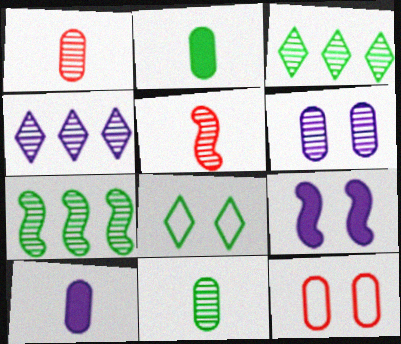[[2, 7, 8], 
[3, 5, 6]]